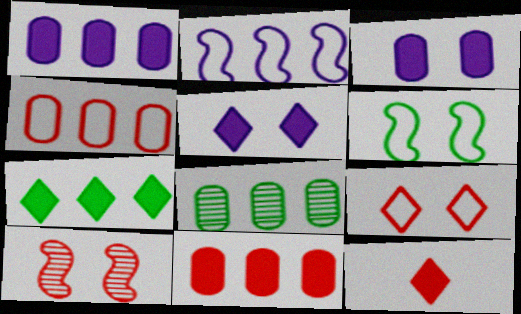[[1, 4, 8], 
[4, 10, 12], 
[5, 7, 12]]